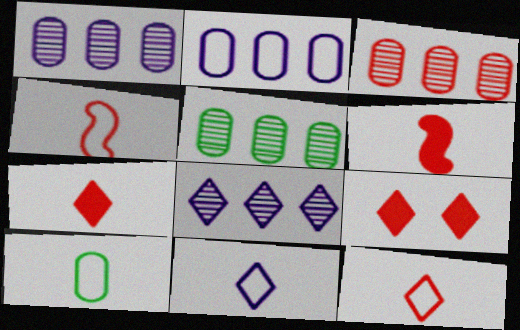[[1, 3, 5], 
[3, 4, 9], 
[4, 10, 11]]